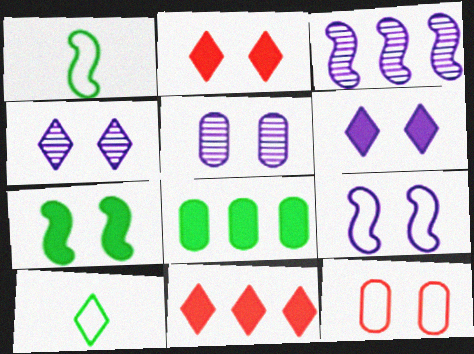[[1, 5, 11], 
[4, 7, 12], 
[4, 10, 11], 
[5, 6, 9]]